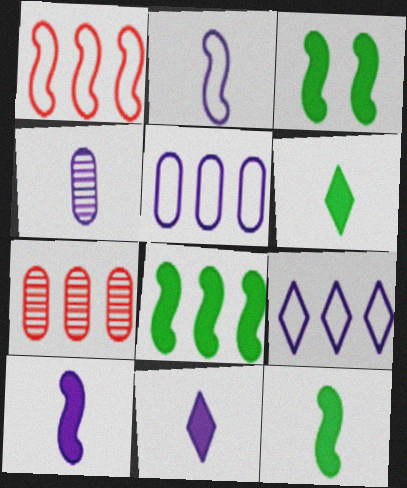[[2, 4, 11], 
[3, 8, 12], 
[7, 8, 9]]